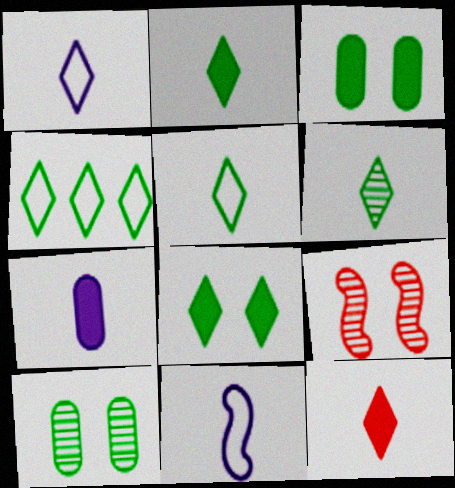[[1, 6, 12], 
[2, 5, 6], 
[4, 6, 8], 
[4, 7, 9]]